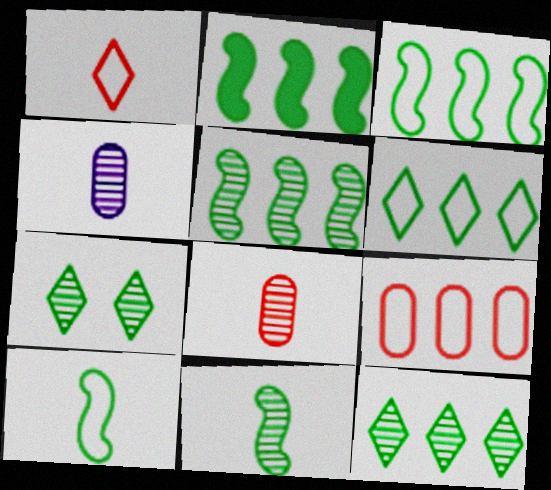[[2, 3, 5]]